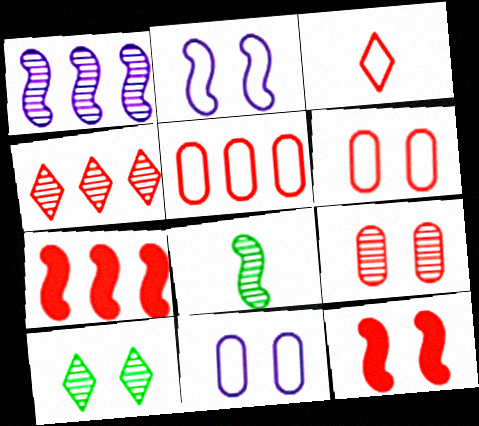[[2, 7, 8], 
[3, 7, 9], 
[4, 5, 7], 
[10, 11, 12]]